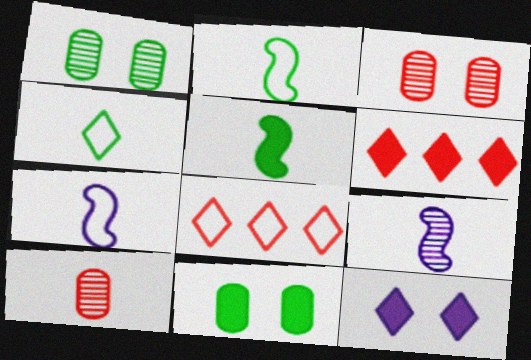[[1, 6, 7], 
[8, 9, 11]]